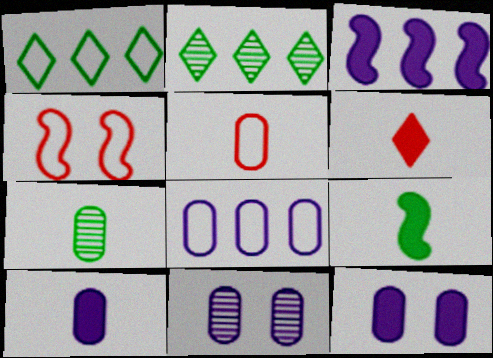[[2, 4, 10], 
[5, 7, 10], 
[6, 9, 10], 
[8, 10, 11]]